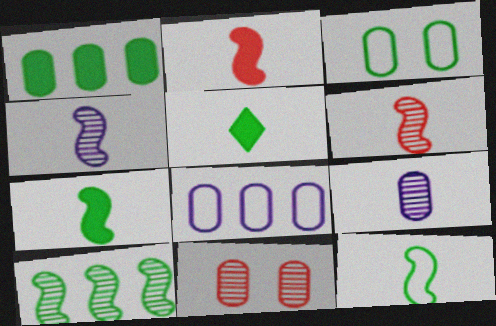[[2, 4, 12], 
[3, 5, 10]]